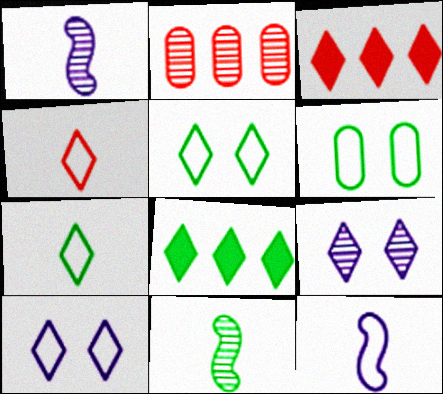[[1, 3, 6], 
[2, 9, 11], 
[3, 7, 9], 
[4, 8, 9], 
[6, 8, 11]]